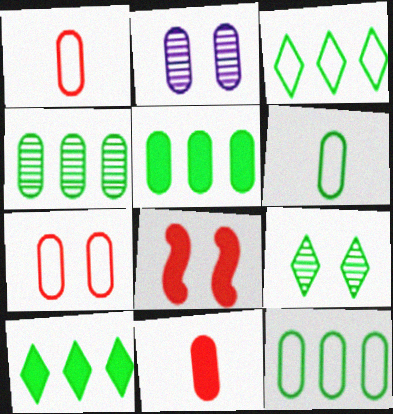[[1, 2, 5], 
[2, 11, 12], 
[4, 5, 12]]